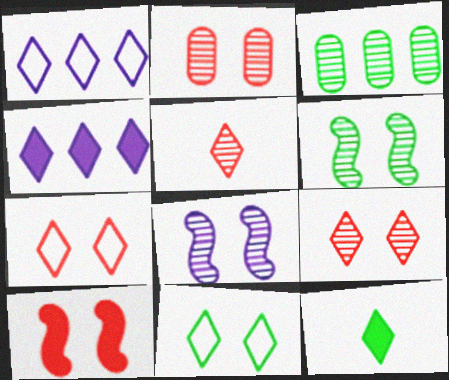[[1, 9, 12], 
[2, 7, 10], 
[3, 5, 8], 
[4, 5, 11]]